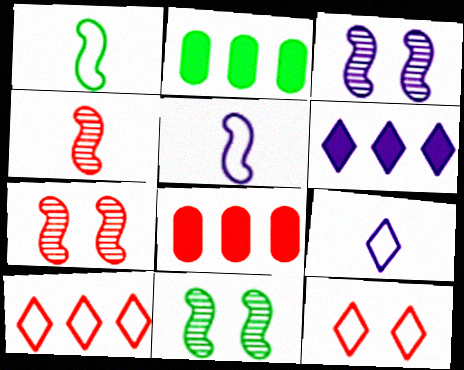[[2, 7, 9], 
[3, 7, 11], 
[4, 8, 12], 
[8, 9, 11]]